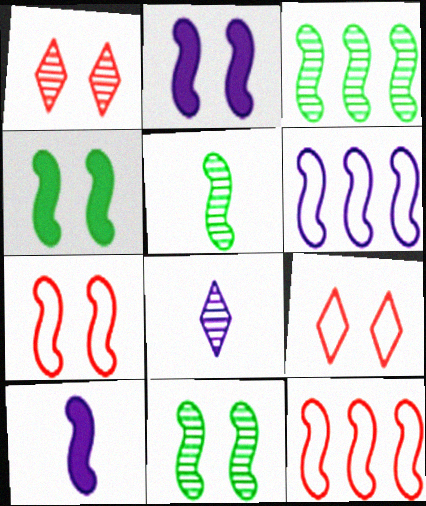[[2, 5, 12], 
[2, 7, 11], 
[3, 5, 11], 
[3, 7, 10], 
[10, 11, 12]]